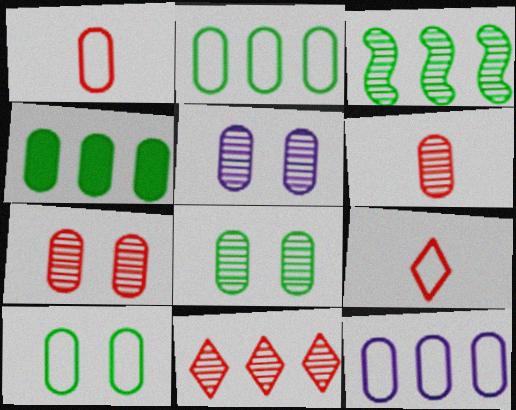[[1, 4, 5], 
[1, 10, 12], 
[5, 7, 8]]